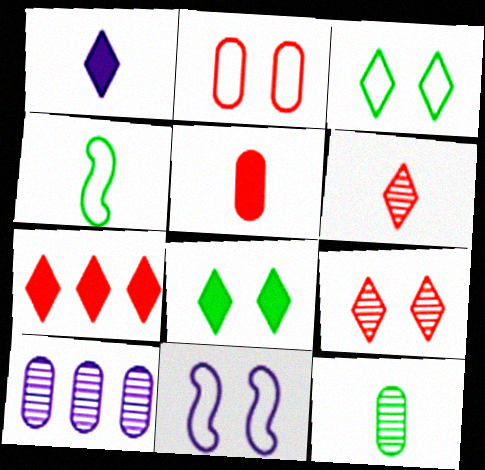[[1, 7, 8], 
[1, 10, 11], 
[2, 3, 11], 
[7, 11, 12]]